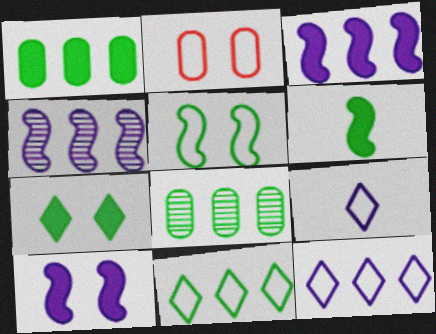[[1, 6, 7]]